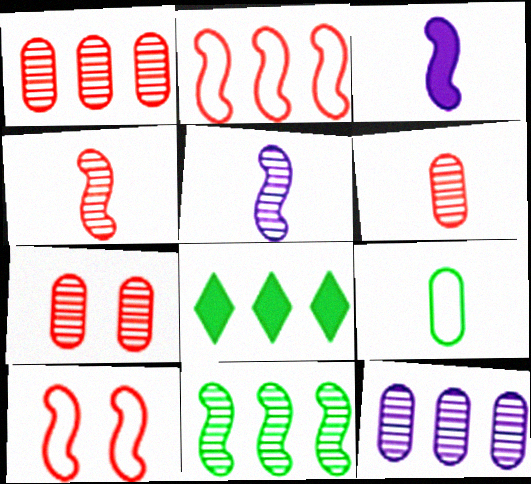[[1, 6, 7], 
[2, 8, 12], 
[3, 10, 11]]